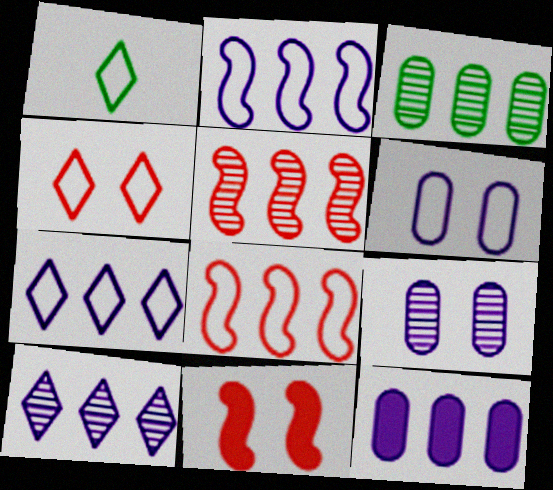[[1, 4, 7], 
[1, 6, 8], 
[2, 10, 12], 
[3, 5, 10]]